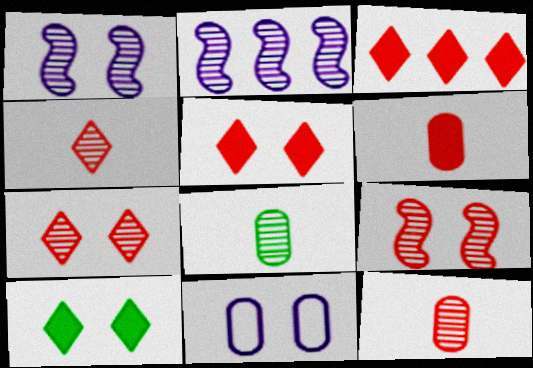[[2, 7, 8], 
[9, 10, 11]]